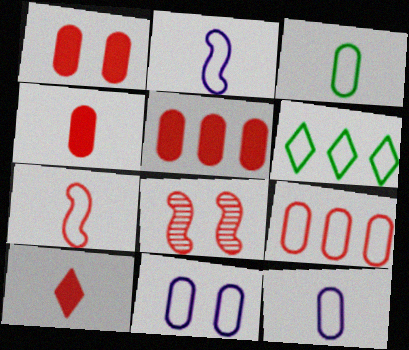[[1, 4, 5], 
[3, 9, 11], 
[6, 7, 11], 
[8, 9, 10]]